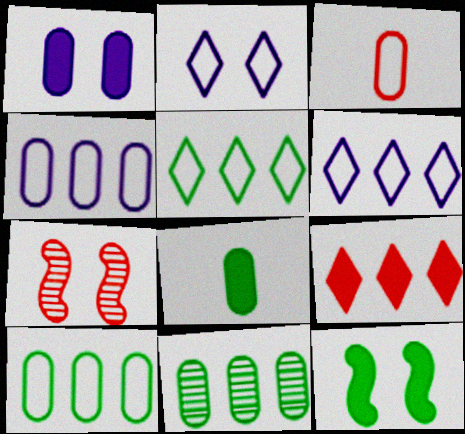[[1, 3, 11], 
[3, 7, 9], 
[6, 7, 8]]